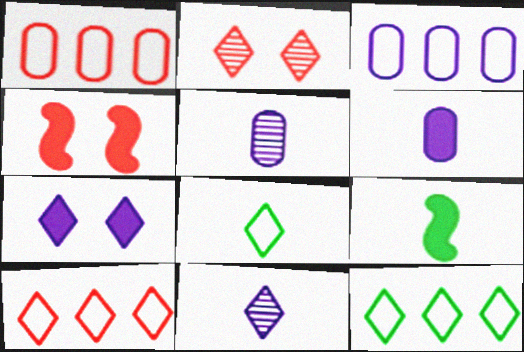[[2, 3, 9], 
[4, 5, 12]]